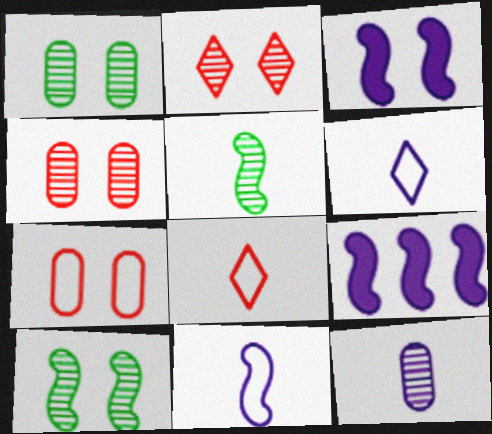[[1, 8, 9]]